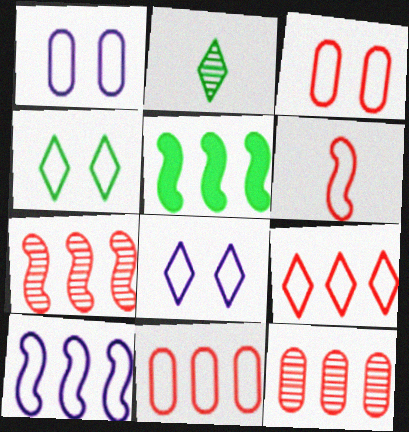[[3, 6, 9], 
[5, 7, 10]]